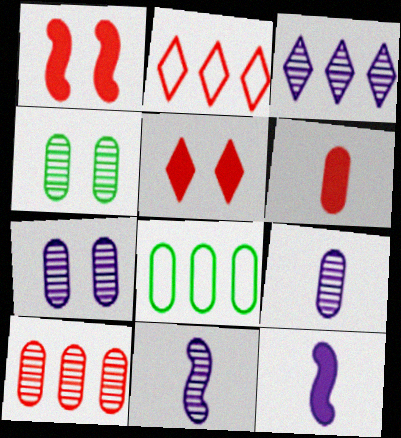[[2, 4, 12], 
[3, 7, 11], 
[4, 9, 10], 
[5, 8, 11], 
[6, 7, 8]]